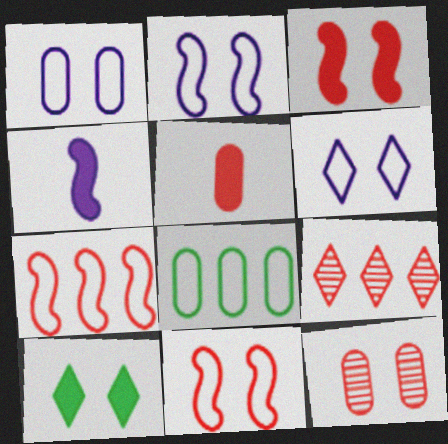[[1, 2, 6], 
[2, 10, 12], 
[5, 9, 11]]